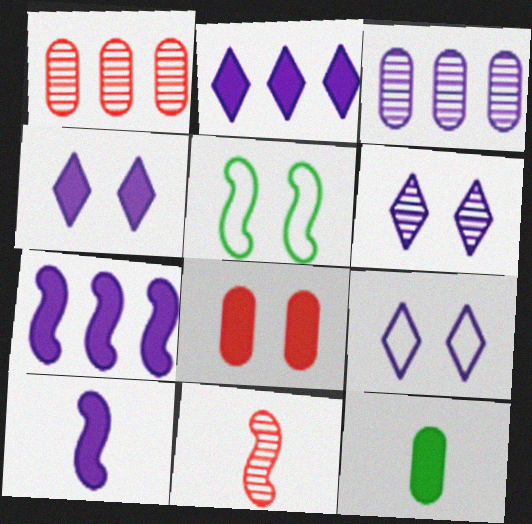[[3, 9, 10], 
[4, 6, 9], 
[5, 6, 8], 
[5, 7, 11]]